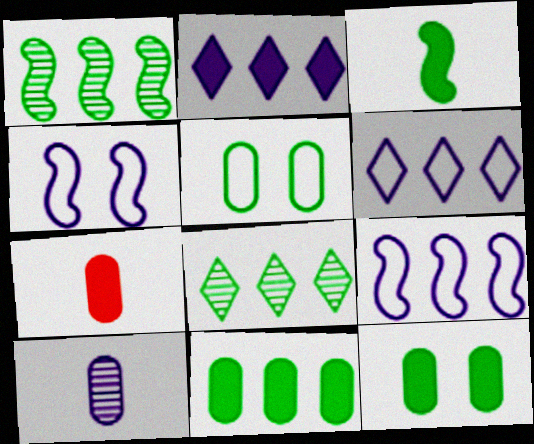[[2, 4, 10], 
[3, 5, 8], 
[4, 7, 8]]